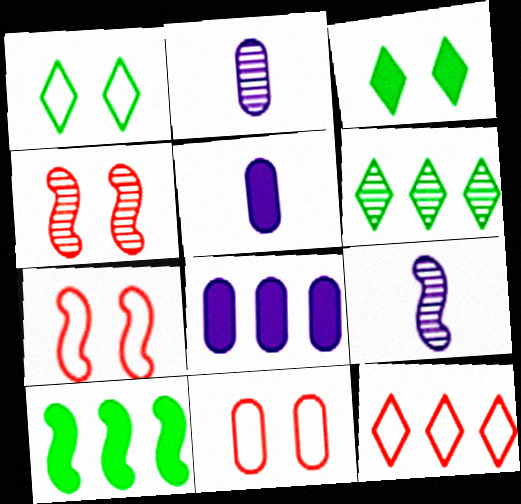[[2, 4, 6], 
[5, 6, 7], 
[7, 9, 10]]